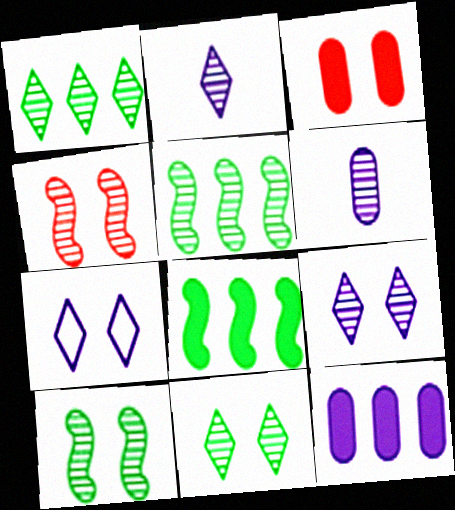[[1, 4, 6], 
[3, 7, 10]]